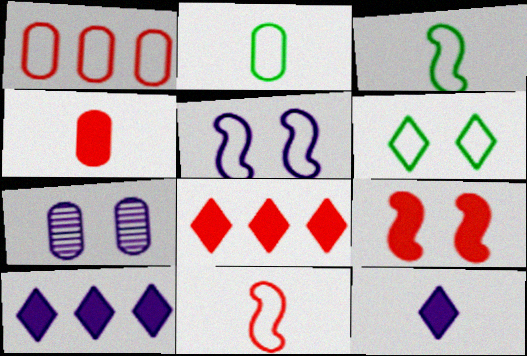[[3, 7, 8], 
[4, 8, 9], 
[6, 7, 9]]